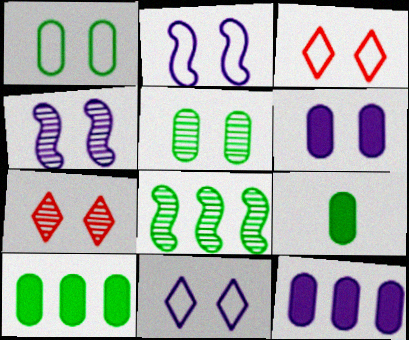[[1, 2, 3], 
[4, 5, 7], 
[4, 6, 11]]